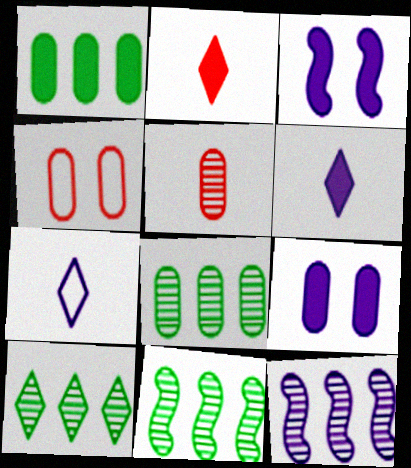[[1, 2, 3], 
[4, 6, 11], 
[7, 9, 12], 
[8, 10, 11]]